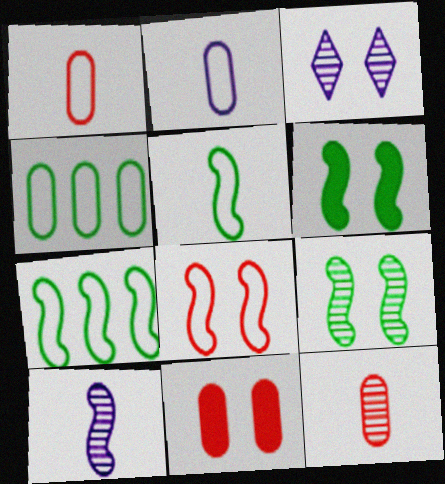[]